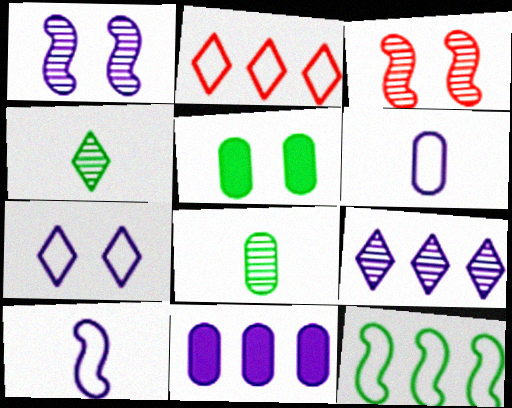[[3, 5, 7], 
[3, 8, 9], 
[4, 5, 12]]